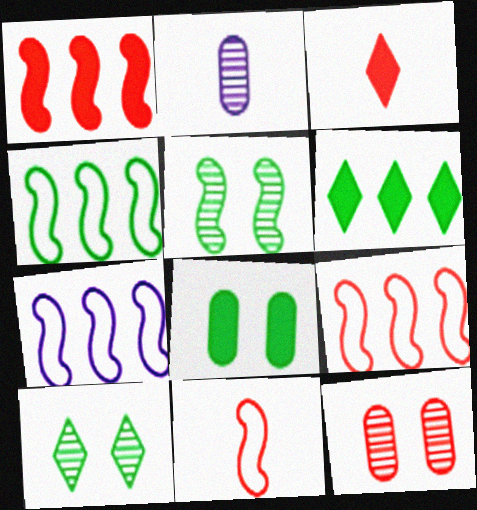[[3, 9, 12], 
[4, 7, 9]]